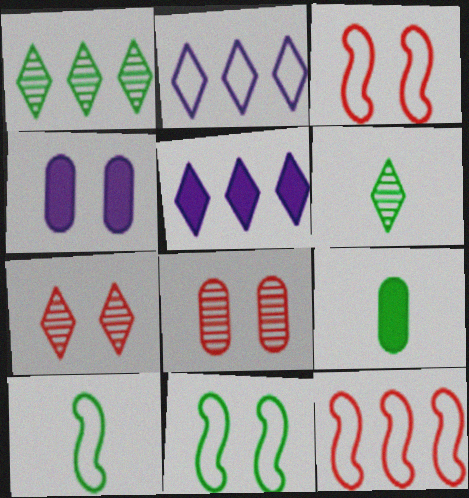[[1, 9, 11], 
[4, 6, 12], 
[4, 7, 11], 
[5, 8, 10], 
[6, 9, 10]]